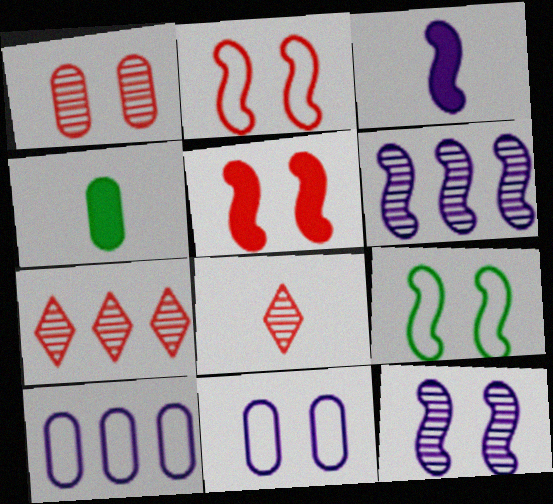[[1, 4, 10], 
[5, 9, 12]]